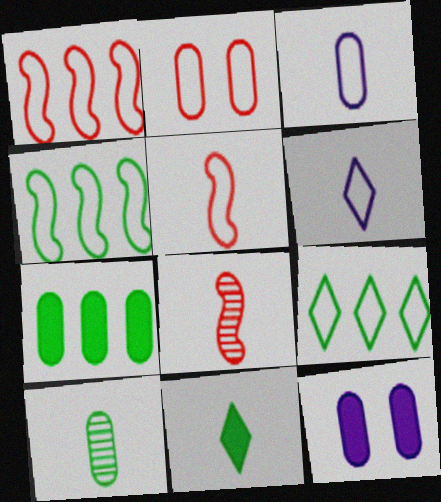[[2, 4, 6], 
[3, 8, 11], 
[8, 9, 12]]